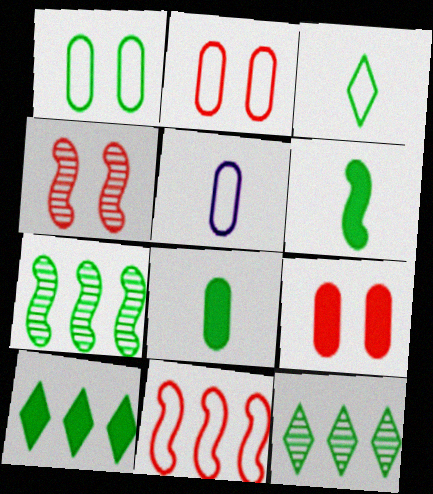[[1, 6, 12], 
[4, 5, 10]]